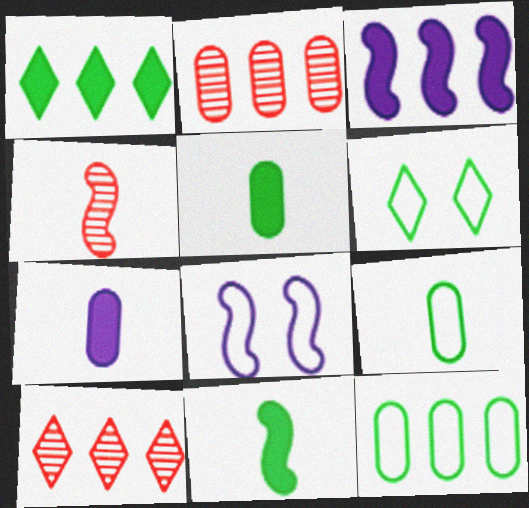[[3, 10, 12], 
[5, 8, 10]]